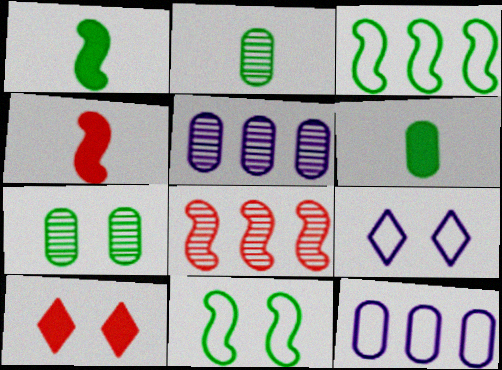[[6, 8, 9]]